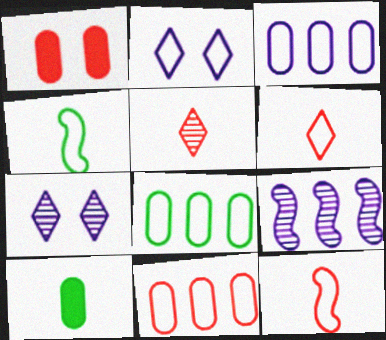[[2, 4, 11], 
[2, 8, 12], 
[3, 8, 11]]